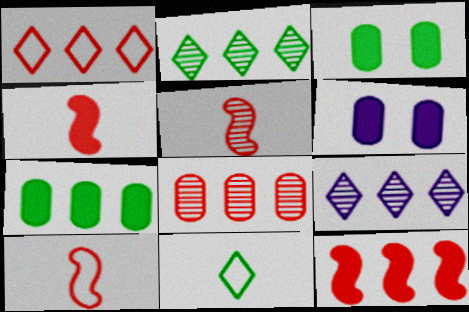[[1, 8, 12], 
[2, 6, 10], 
[3, 9, 10], 
[4, 5, 10]]